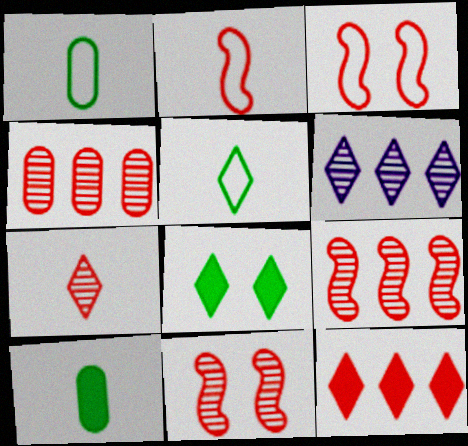[[3, 6, 10], 
[4, 7, 11]]